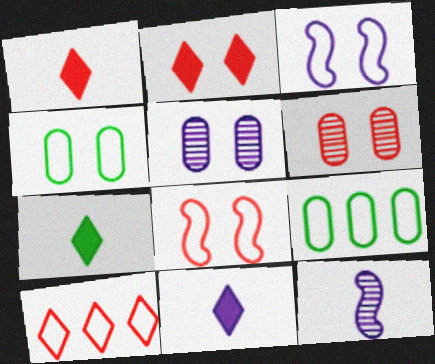[[1, 7, 11], 
[2, 6, 8], 
[2, 9, 12]]